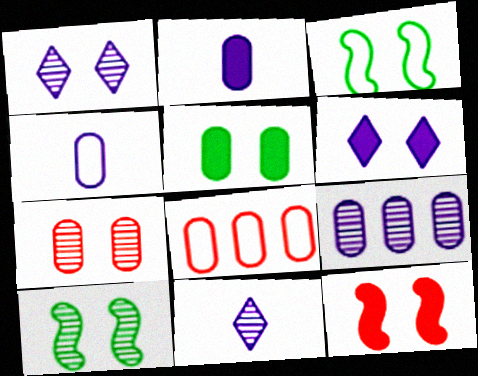[[1, 7, 10], 
[3, 6, 7], 
[5, 6, 12]]